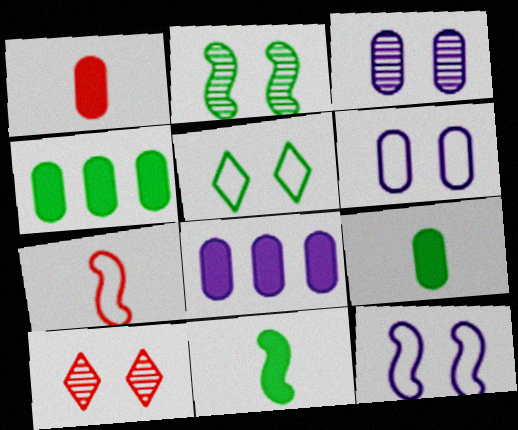[[2, 3, 10]]